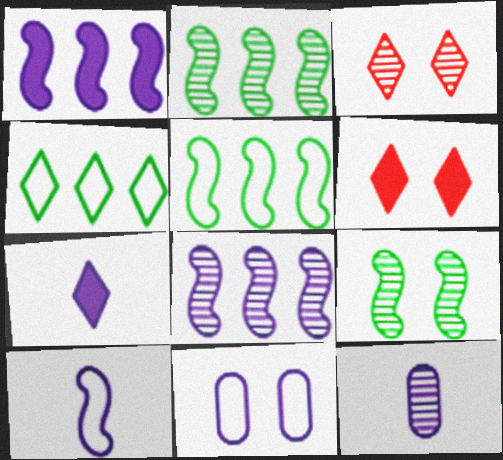[[2, 3, 12], 
[3, 4, 7], 
[5, 6, 12], 
[6, 9, 11], 
[7, 8, 11], 
[7, 10, 12]]